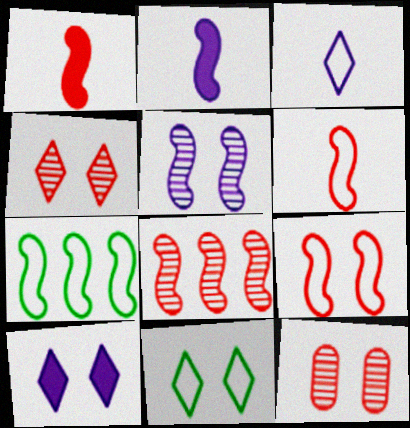[[1, 5, 7], 
[1, 8, 9], 
[4, 10, 11]]